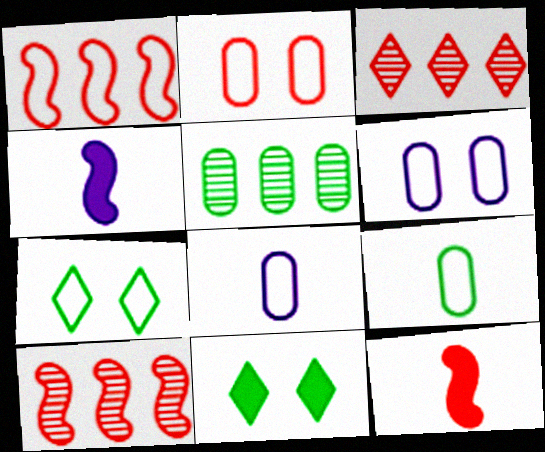[[1, 7, 8], 
[2, 3, 12], 
[8, 10, 11]]